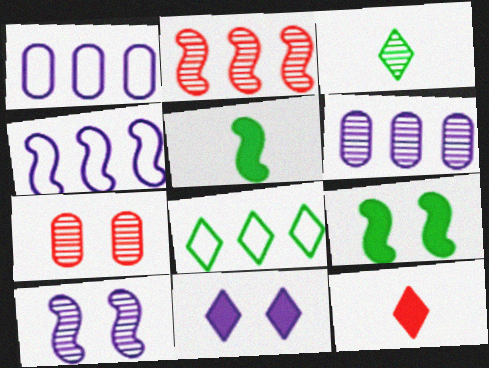[]